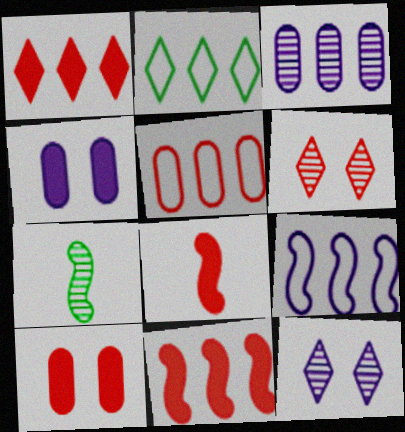[[1, 8, 10], 
[2, 3, 11], 
[2, 5, 9], 
[3, 6, 7], 
[5, 6, 8]]